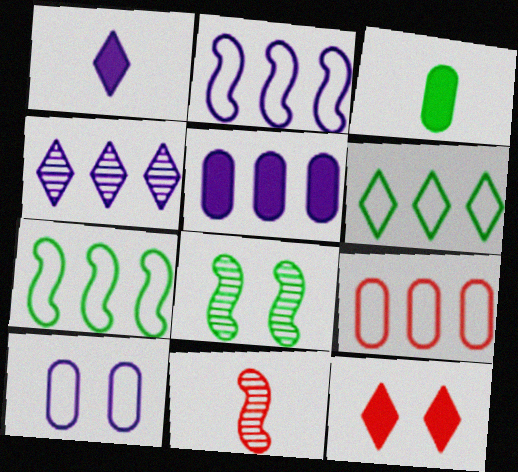[[1, 8, 9], 
[2, 4, 5], 
[2, 6, 9], 
[3, 6, 8], 
[8, 10, 12], 
[9, 11, 12]]